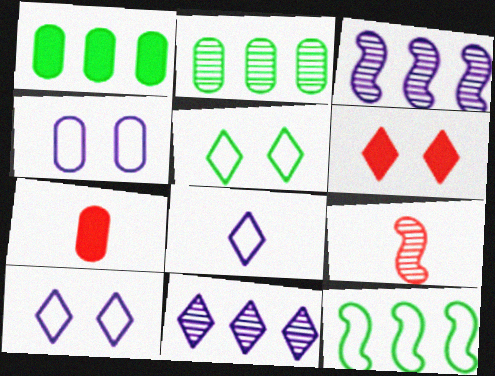[[1, 9, 10], 
[2, 4, 7], 
[3, 5, 7]]